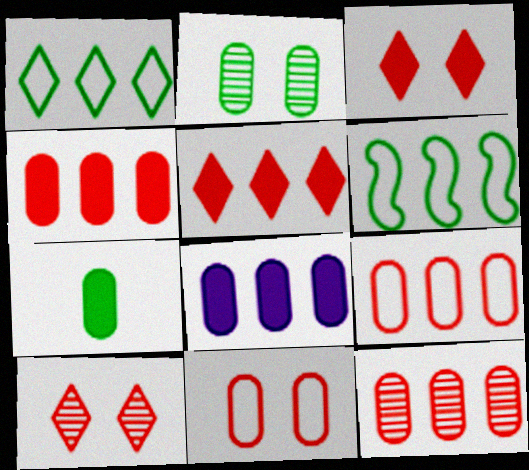[[4, 9, 12]]